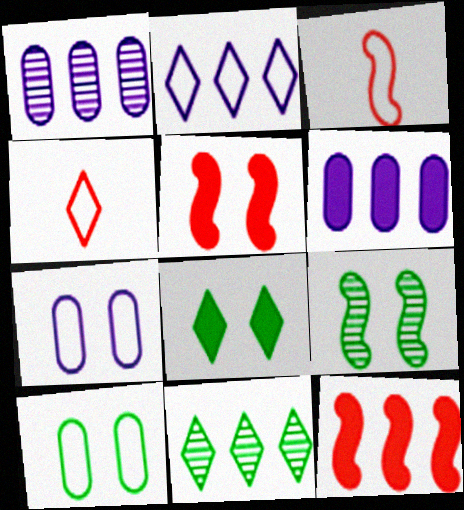[[1, 3, 8], 
[2, 3, 10], 
[4, 6, 9], 
[8, 9, 10]]